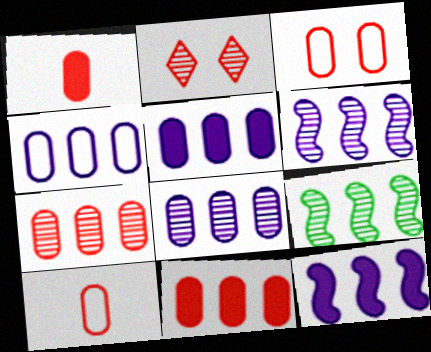[[1, 3, 7], 
[4, 5, 8]]